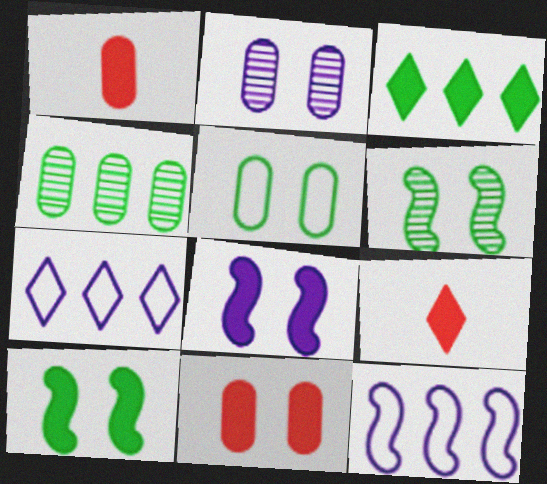[[1, 3, 8], 
[1, 6, 7], 
[2, 5, 11]]